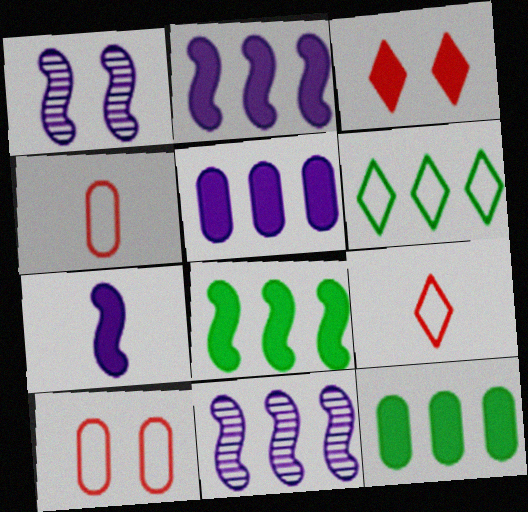[[1, 9, 12], 
[3, 7, 12]]